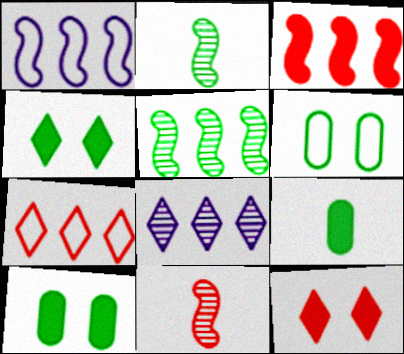[[1, 3, 5]]